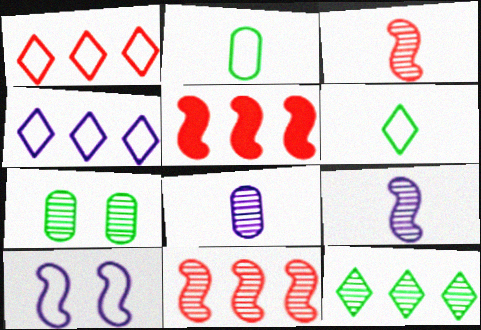[[1, 2, 10]]